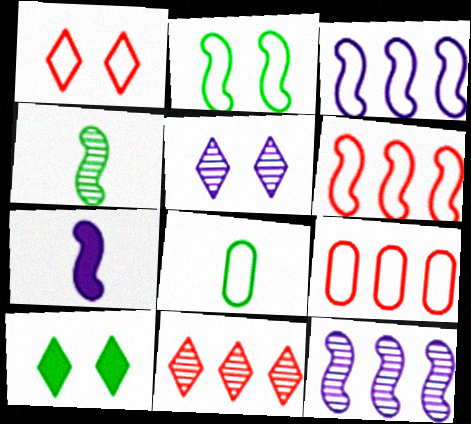[[1, 3, 8], 
[1, 5, 10]]